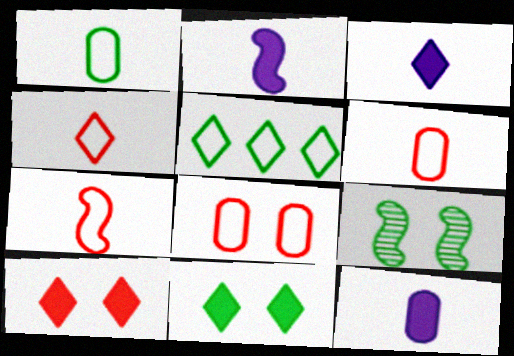[[2, 3, 12], 
[4, 6, 7]]